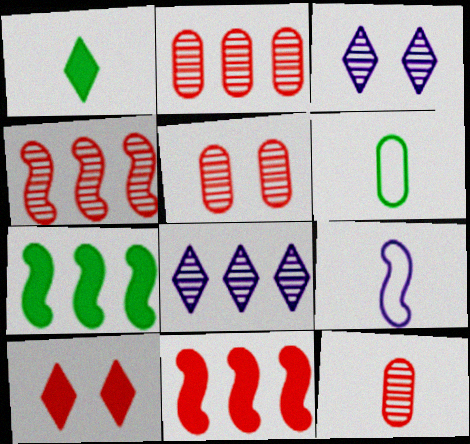[[1, 9, 12], 
[2, 5, 12], 
[3, 6, 11]]